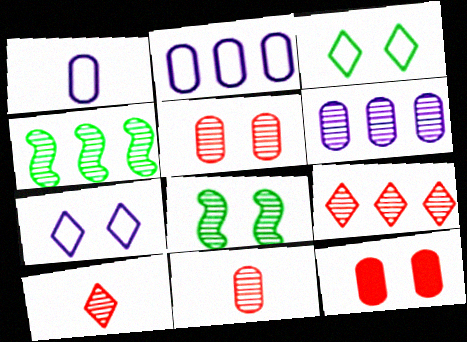[[4, 6, 9], 
[6, 8, 10], 
[7, 8, 12]]